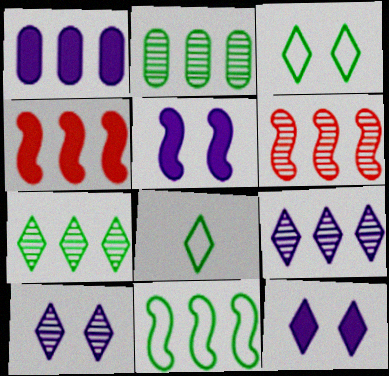[[2, 6, 9]]